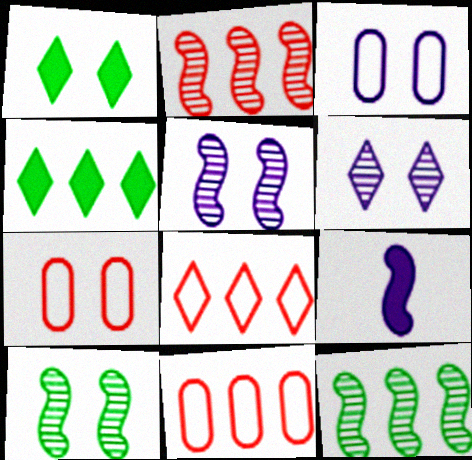[[1, 5, 7]]